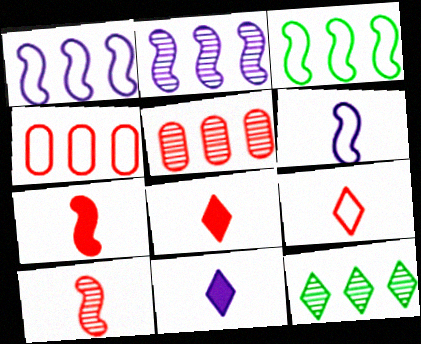[[2, 5, 12]]